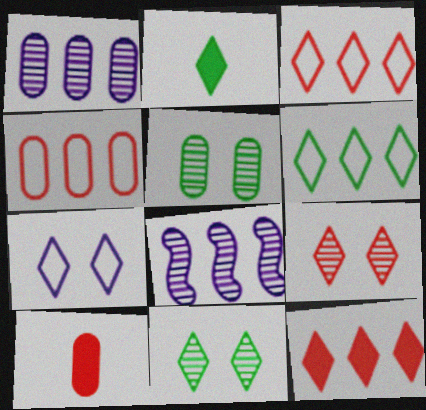[[2, 6, 11]]